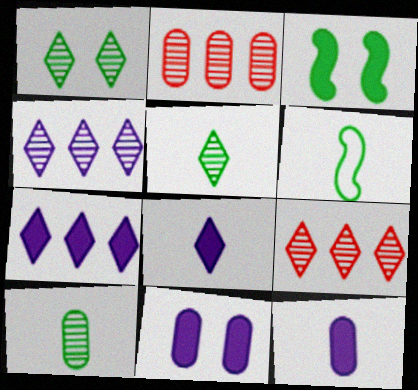[[6, 9, 11]]